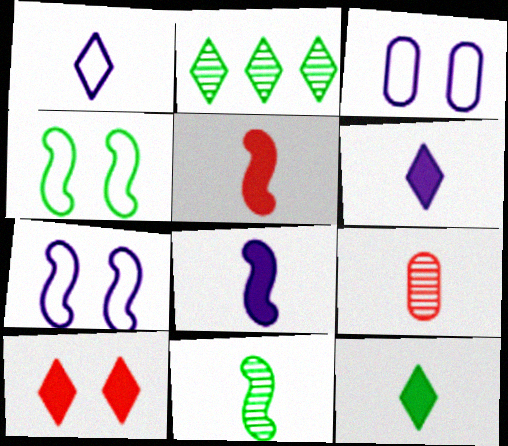[[1, 2, 10], 
[2, 3, 5]]